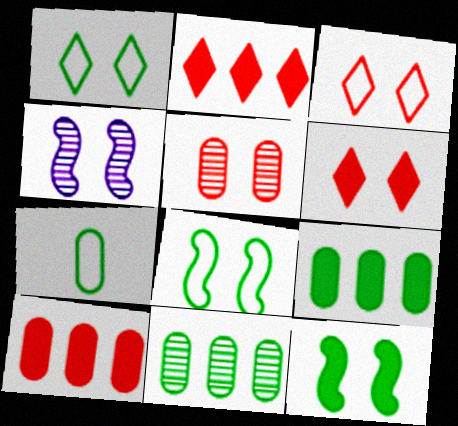[[2, 4, 7]]